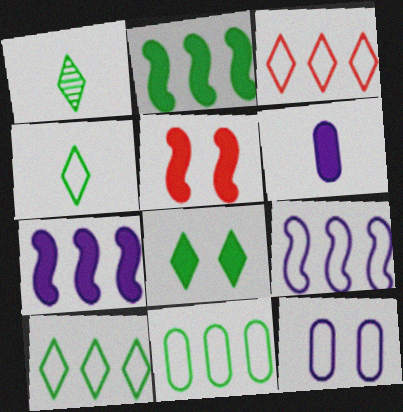[[1, 8, 10], 
[3, 9, 11]]